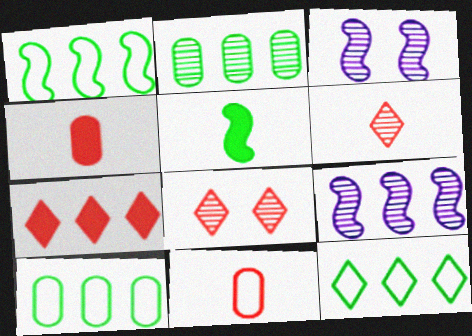[[1, 10, 12], 
[2, 3, 6], 
[3, 4, 12], 
[7, 9, 10]]